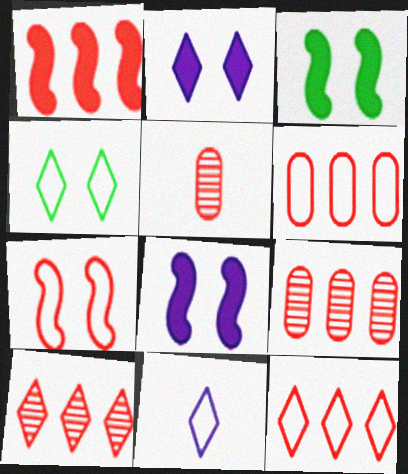[[1, 6, 10], 
[1, 9, 12], 
[3, 9, 11], 
[4, 11, 12]]